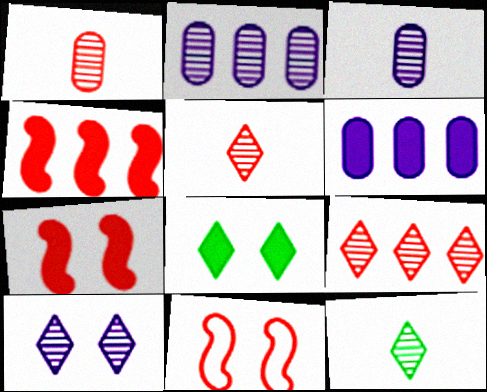[[6, 11, 12], 
[9, 10, 12]]